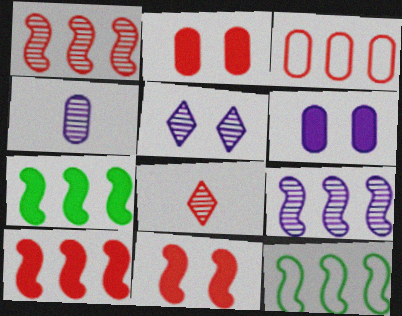[[3, 8, 11], 
[4, 5, 9], 
[6, 8, 12], 
[9, 10, 12]]